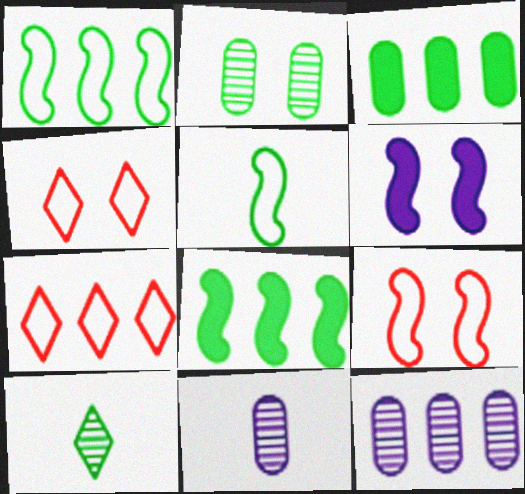[[2, 4, 6], 
[4, 8, 11], 
[7, 8, 12]]